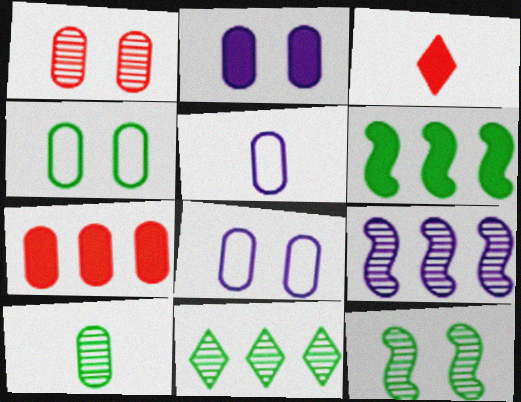[[1, 2, 4], 
[2, 3, 6], 
[3, 4, 9], 
[7, 8, 10], 
[10, 11, 12]]